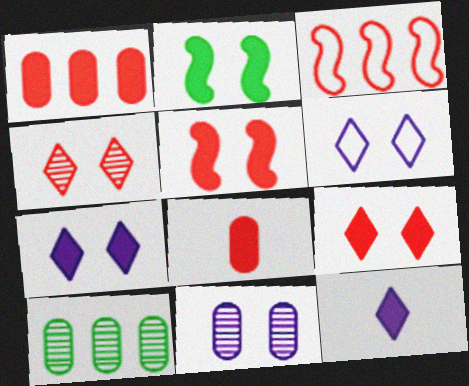[[1, 2, 12], 
[3, 4, 8]]